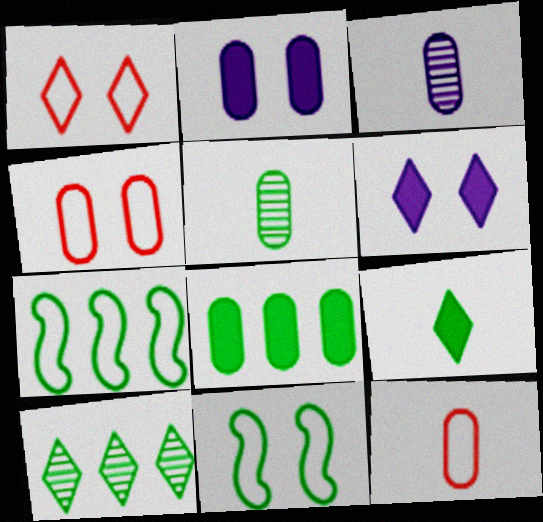[[3, 4, 8], 
[7, 8, 10]]